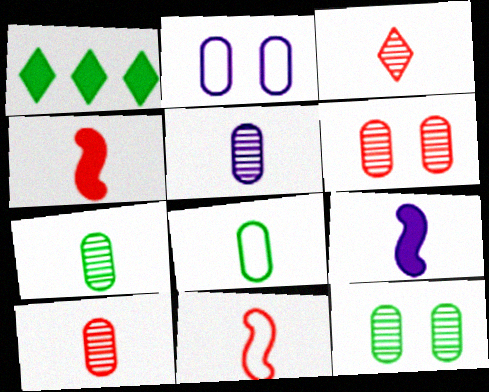[[3, 8, 9], 
[5, 7, 10]]